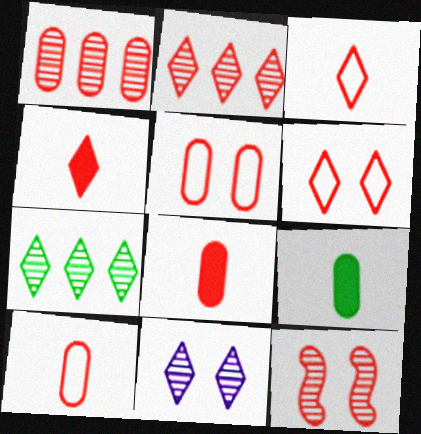[[1, 5, 8], 
[2, 4, 6]]